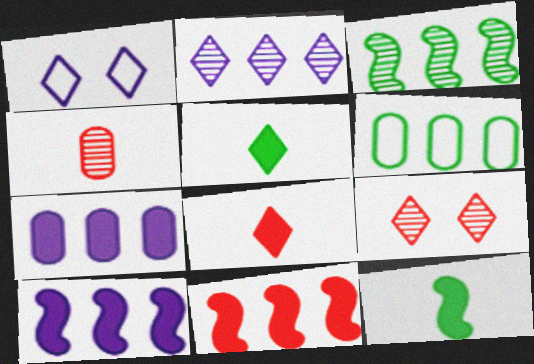[[2, 6, 11]]